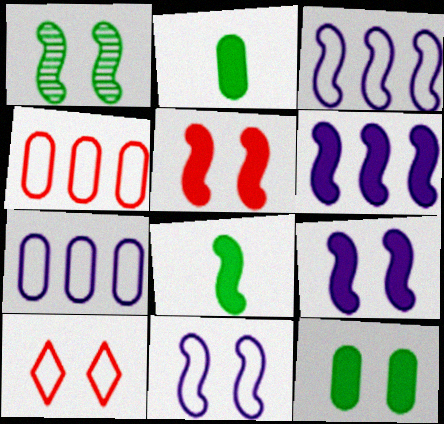[[1, 5, 11], 
[5, 6, 8]]